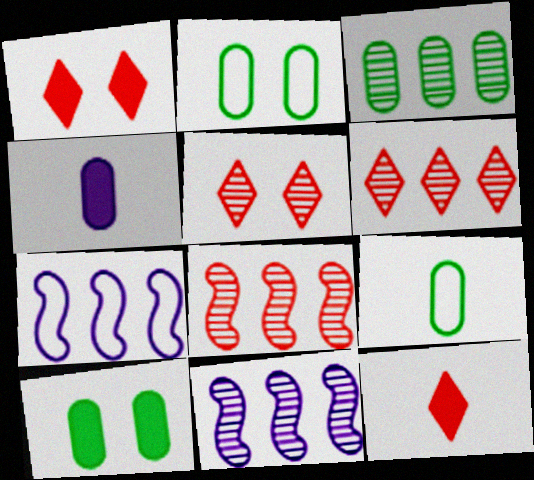[[1, 9, 11], 
[2, 11, 12], 
[3, 6, 11], 
[3, 9, 10]]